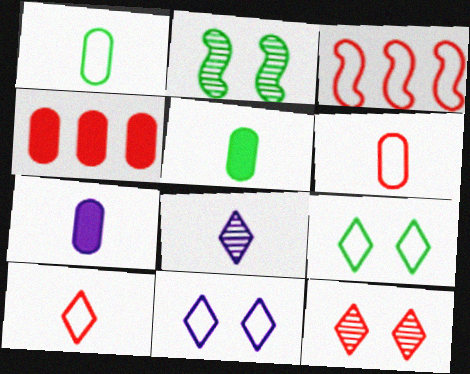[[1, 3, 11]]